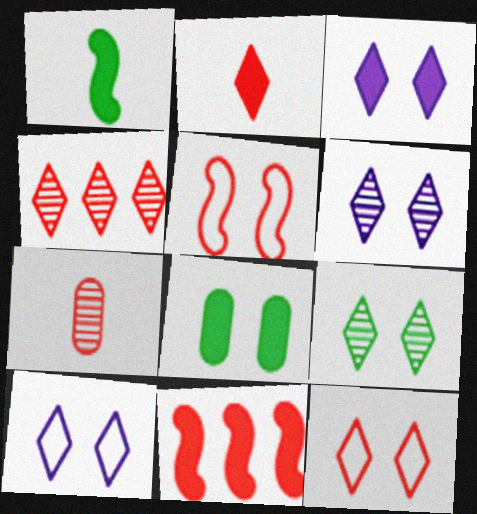[[2, 4, 12], 
[3, 6, 10], 
[3, 9, 12], 
[5, 6, 8], 
[7, 11, 12]]